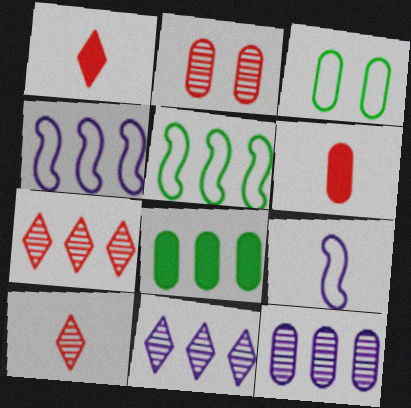[[3, 6, 12], 
[4, 7, 8]]